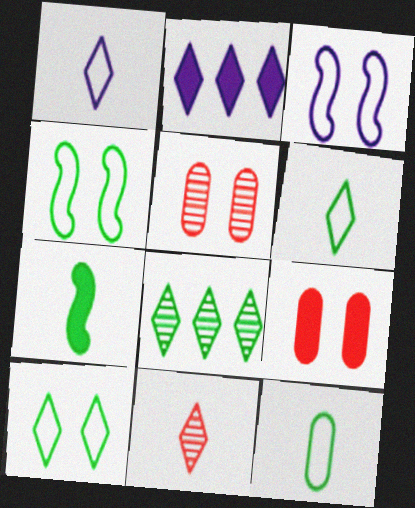[[2, 7, 9], 
[2, 10, 11]]